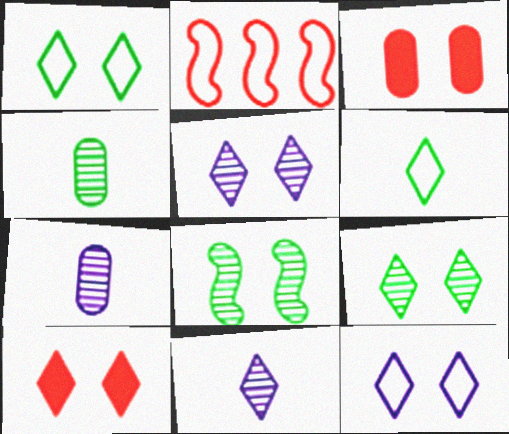[[1, 5, 10], 
[3, 8, 12], 
[9, 10, 12]]